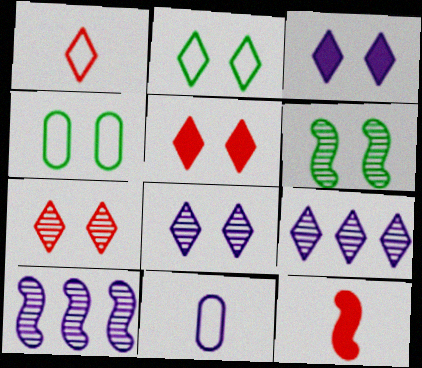[[2, 3, 7], 
[2, 5, 8], 
[3, 10, 11], 
[4, 9, 12]]